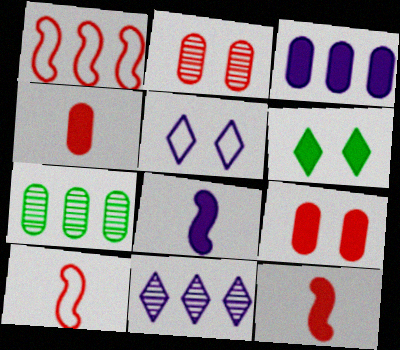[[3, 6, 12], 
[5, 7, 12]]